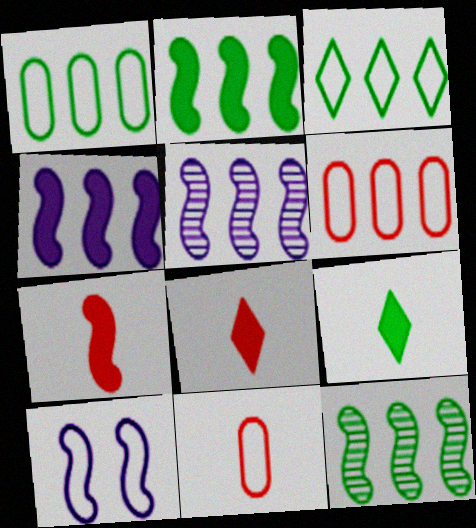[[3, 10, 11], 
[7, 10, 12]]